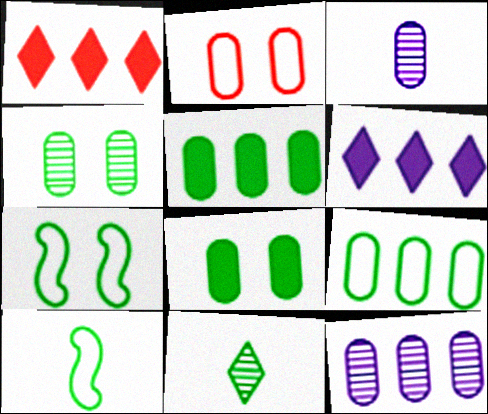[[1, 3, 7], 
[2, 3, 5], 
[5, 7, 11]]